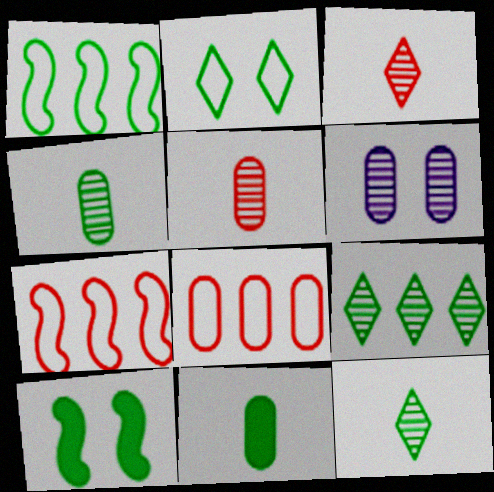[[6, 8, 11]]